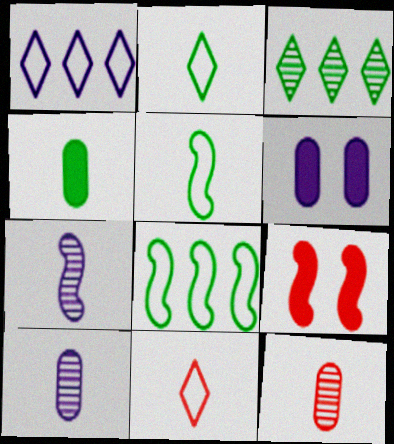[[1, 6, 7], 
[4, 7, 11], 
[7, 8, 9]]